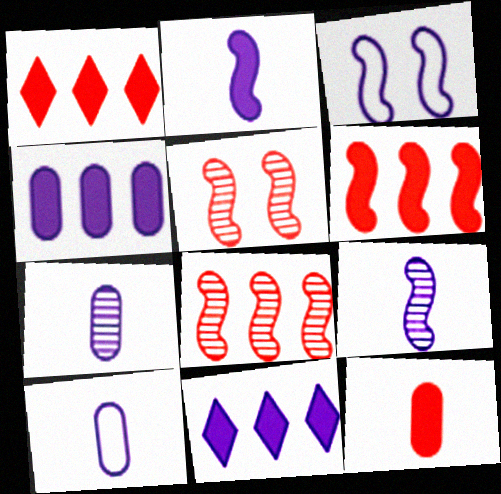[[3, 7, 11]]